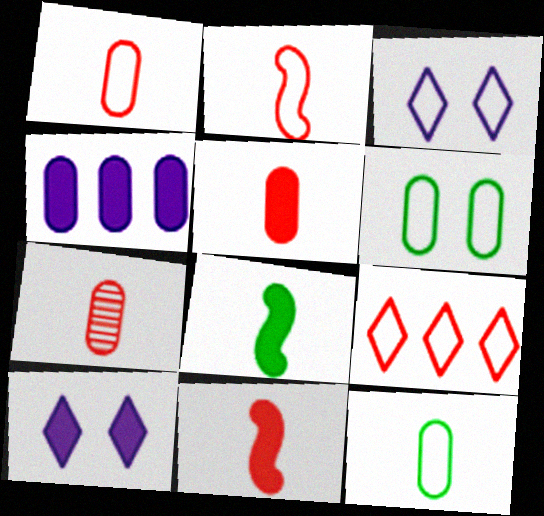[[1, 5, 7], 
[4, 6, 7]]